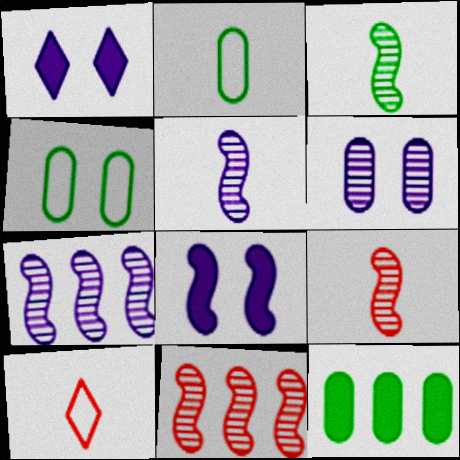[[1, 2, 11], 
[3, 5, 9]]